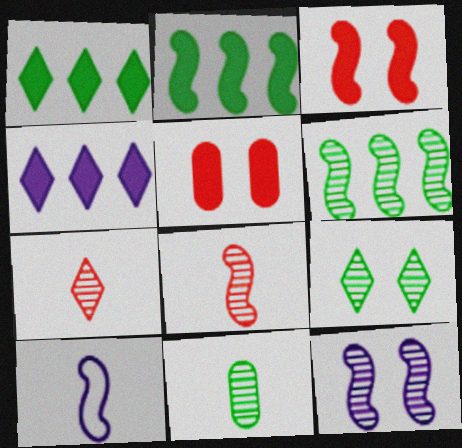[[3, 6, 10], 
[6, 8, 12], 
[6, 9, 11]]